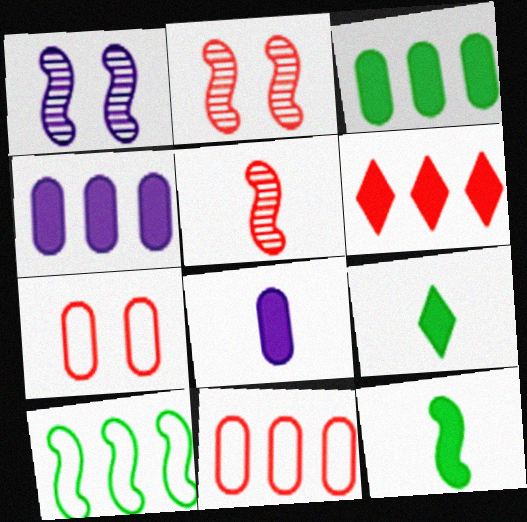[[1, 9, 11], 
[5, 6, 7]]